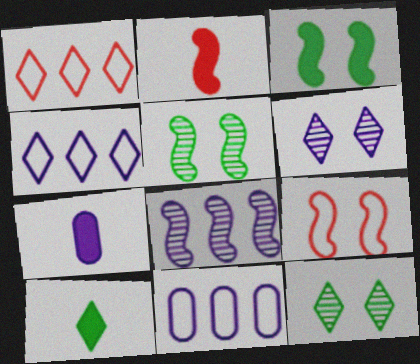[[1, 5, 7], 
[1, 6, 10], 
[2, 7, 10], 
[2, 11, 12]]